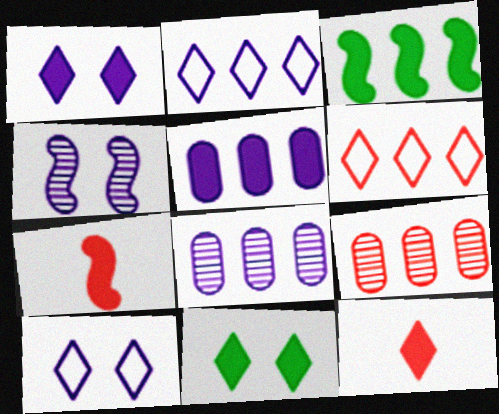[[2, 3, 9], 
[3, 6, 8], 
[5, 7, 11]]